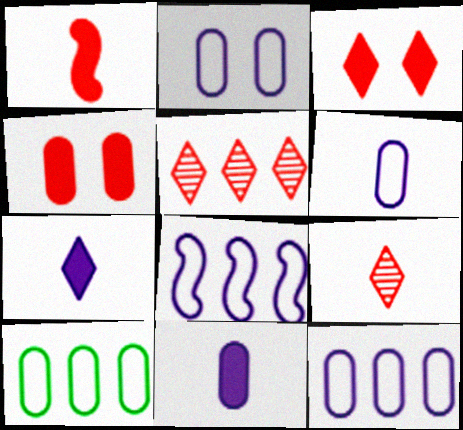[[2, 6, 12]]